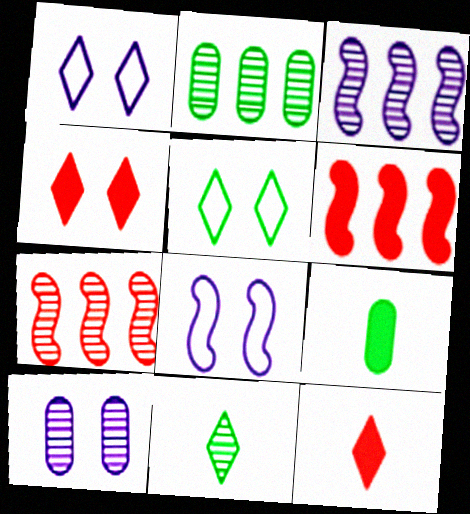[[1, 7, 9], 
[2, 8, 12], 
[7, 10, 11]]